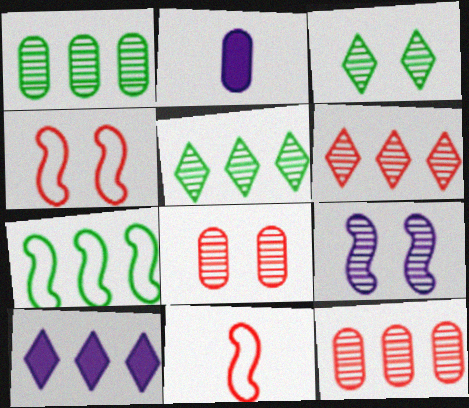[[2, 4, 5], 
[3, 8, 9], 
[7, 10, 12]]